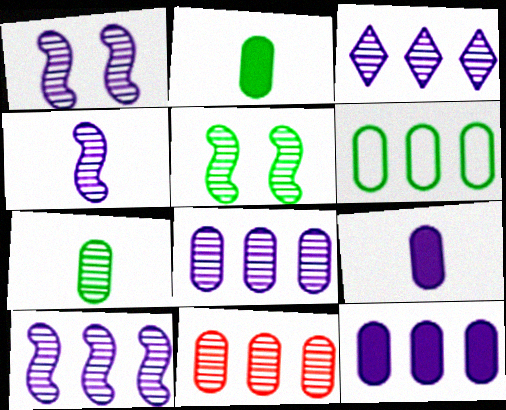[[1, 4, 10], 
[3, 8, 10], 
[6, 11, 12]]